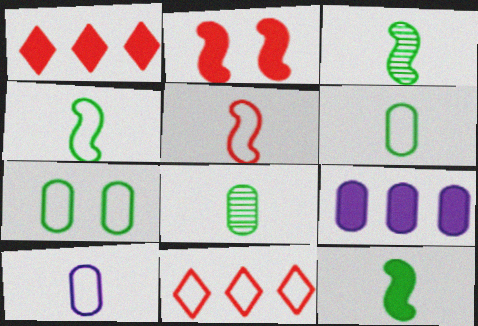[[3, 4, 12]]